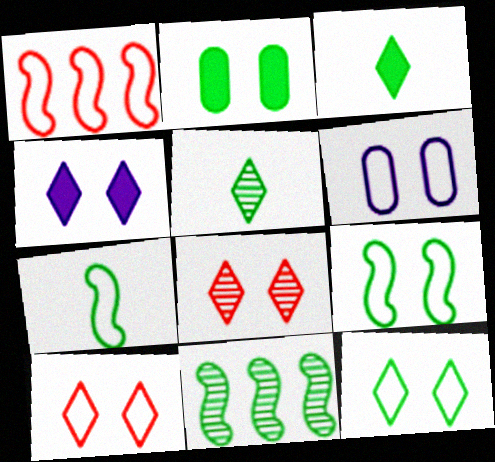[[4, 8, 12], 
[6, 9, 10]]